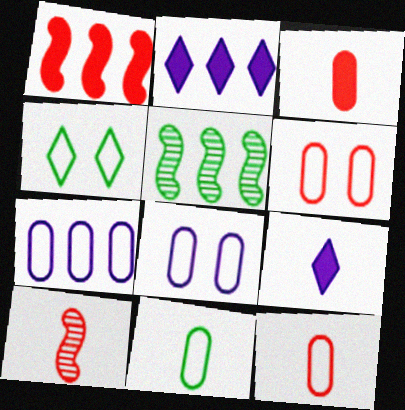[[5, 6, 9], 
[6, 7, 11], 
[9, 10, 11]]